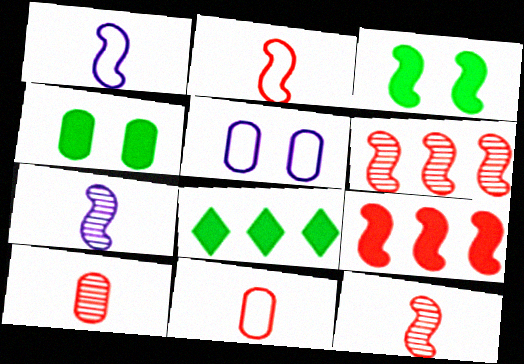[[1, 3, 6], 
[5, 8, 12]]